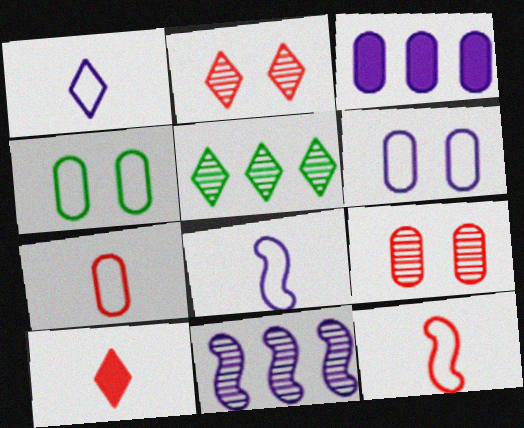[[4, 10, 11]]